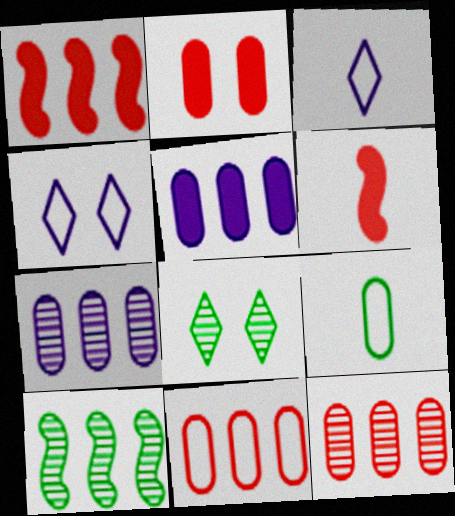[[2, 3, 10], 
[2, 7, 9]]